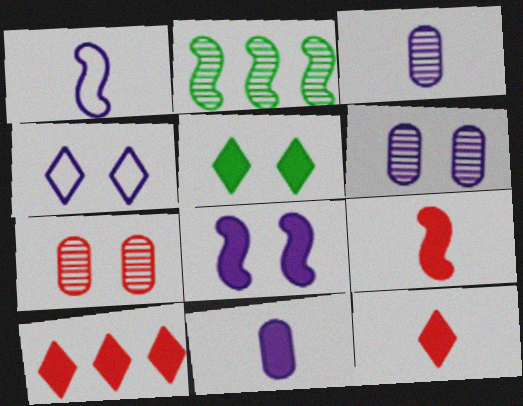[[4, 6, 8]]